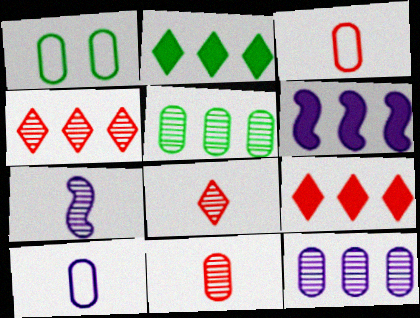[[1, 6, 8], 
[1, 7, 9]]